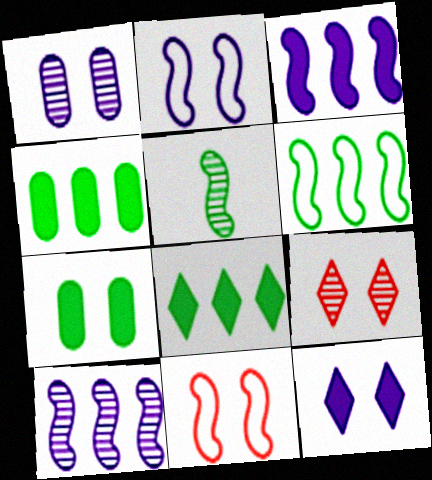[[1, 2, 12], 
[2, 7, 9], 
[3, 5, 11]]